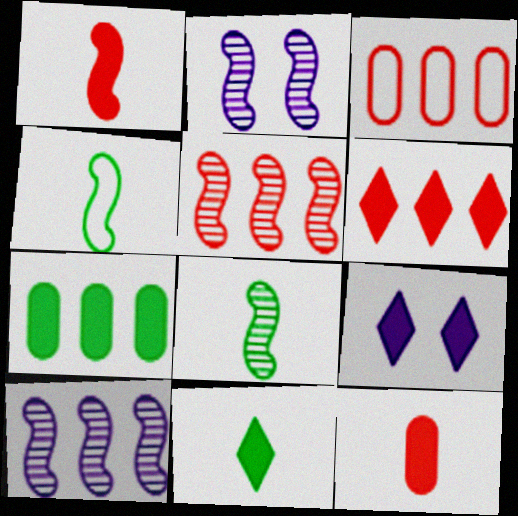[[1, 7, 9], 
[2, 3, 11], 
[2, 5, 8], 
[3, 5, 6], 
[3, 8, 9], 
[6, 9, 11]]